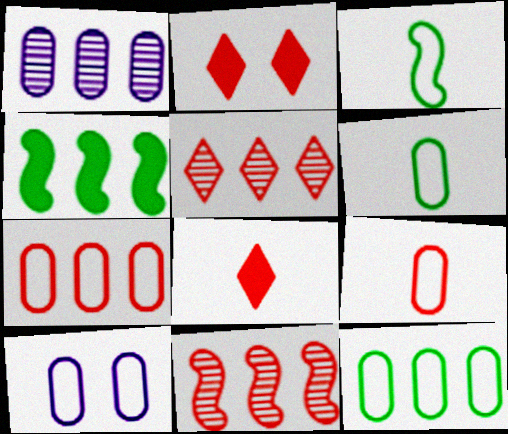[[1, 2, 3], 
[2, 9, 11], 
[6, 7, 10], 
[9, 10, 12]]